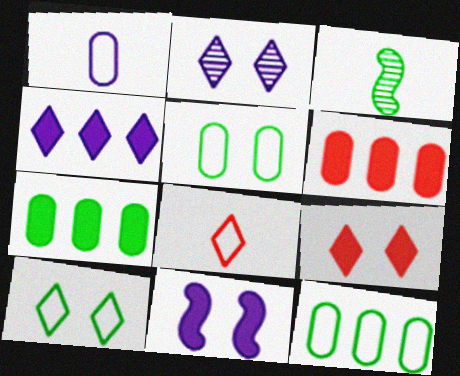[[2, 9, 10], 
[3, 7, 10]]